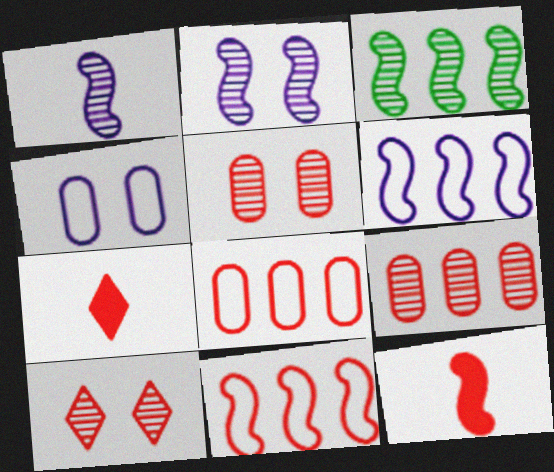[[3, 4, 7], 
[5, 7, 11], 
[8, 10, 12]]